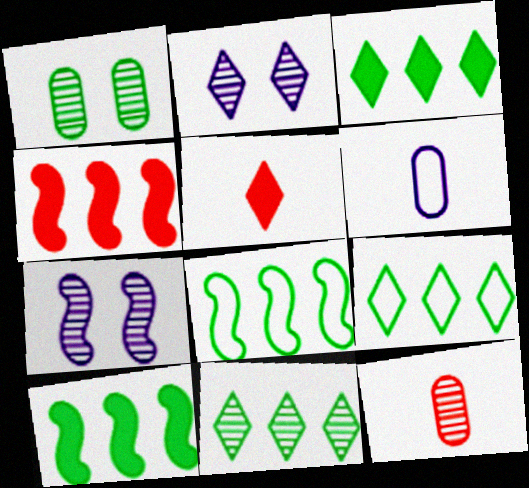[[2, 5, 9], 
[3, 9, 11], 
[7, 11, 12]]